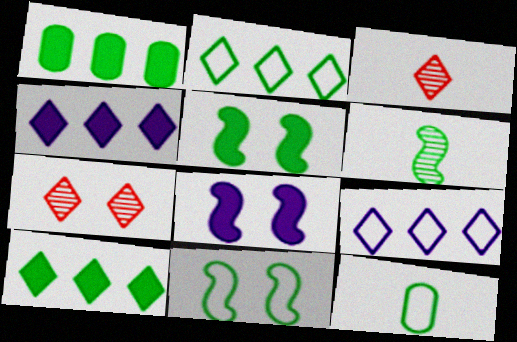[[2, 11, 12]]